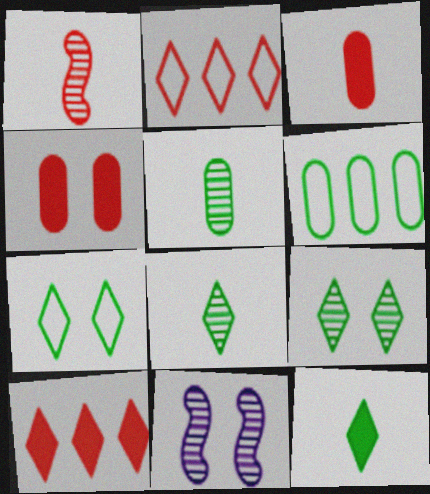[[1, 2, 4], 
[4, 7, 11]]